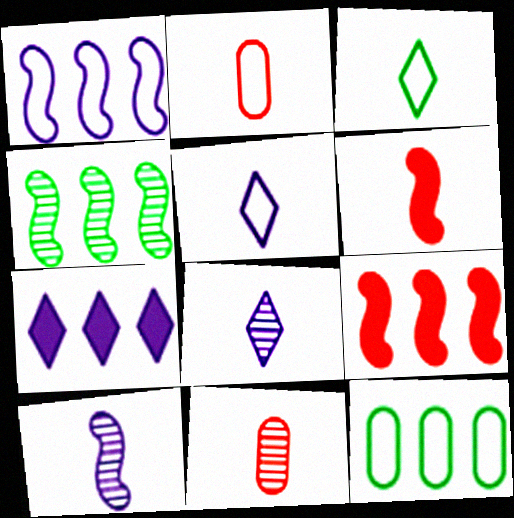[[1, 4, 9]]